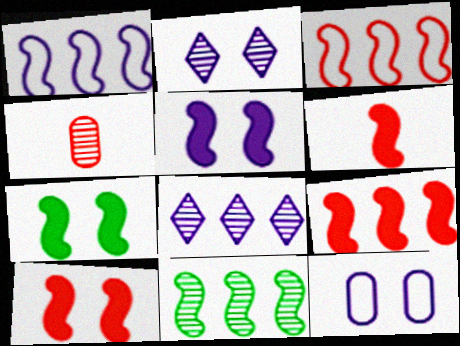[[1, 9, 11], 
[2, 4, 11], 
[2, 5, 12], 
[5, 7, 10], 
[6, 9, 10]]